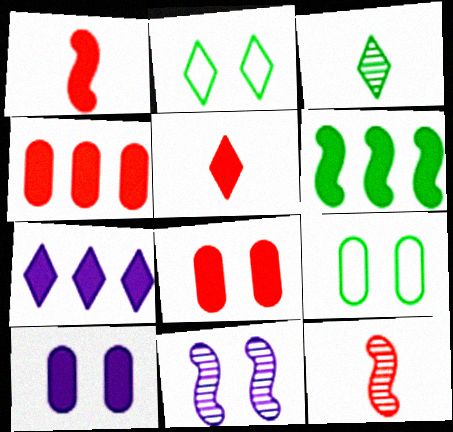[[2, 8, 11], 
[3, 6, 9], 
[4, 6, 7], 
[5, 6, 10], 
[7, 9, 12]]